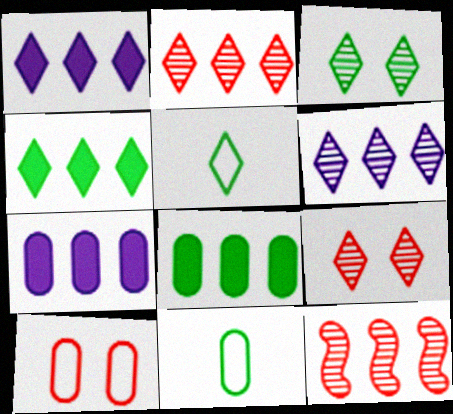[[1, 5, 9], 
[3, 4, 5]]